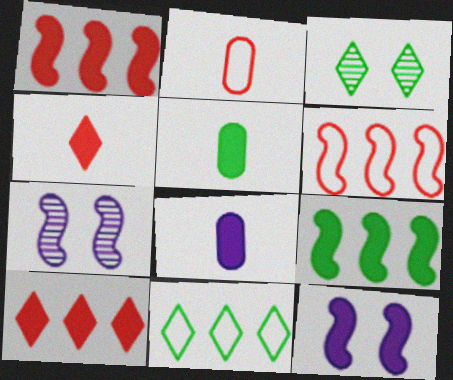[[3, 6, 8], 
[5, 10, 12]]